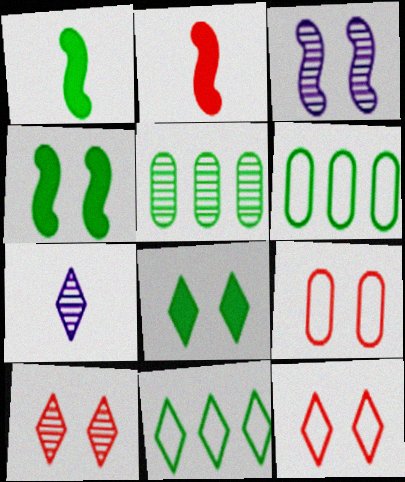[[3, 8, 9]]